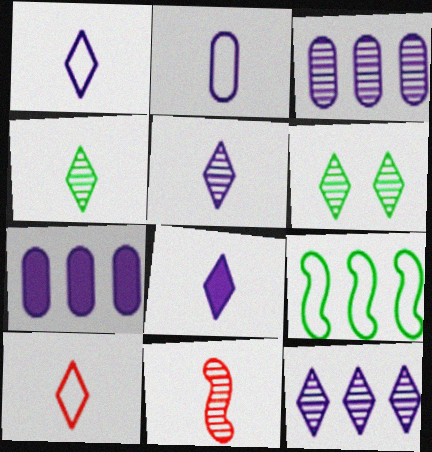[[1, 5, 8], 
[3, 6, 11], 
[4, 8, 10]]